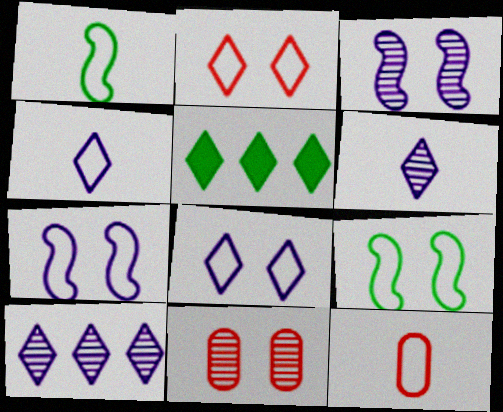[[1, 4, 12], 
[2, 5, 6], 
[3, 5, 12]]